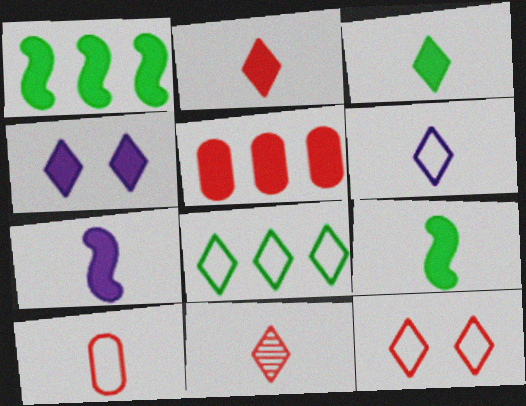[[3, 6, 11], 
[4, 5, 9], 
[4, 8, 11], 
[6, 8, 12]]